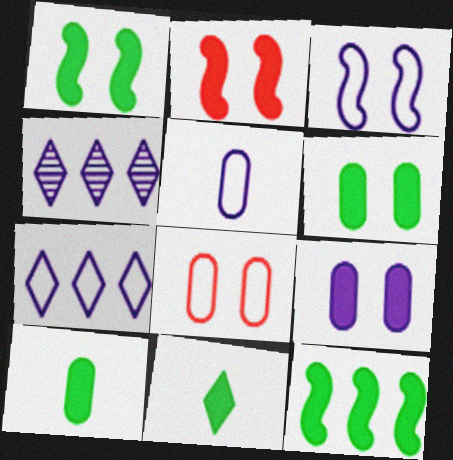[[3, 5, 7], 
[6, 11, 12]]